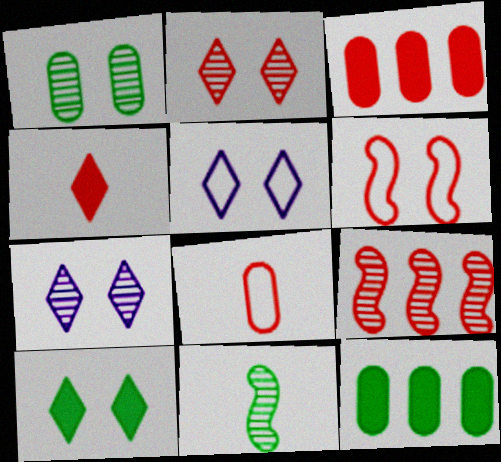[[2, 5, 10], 
[3, 5, 11]]